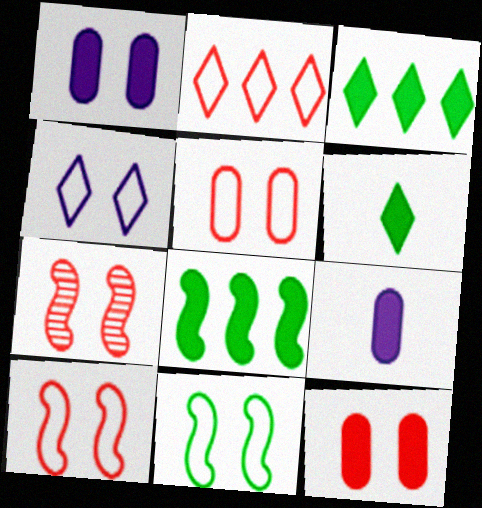[[4, 5, 11]]